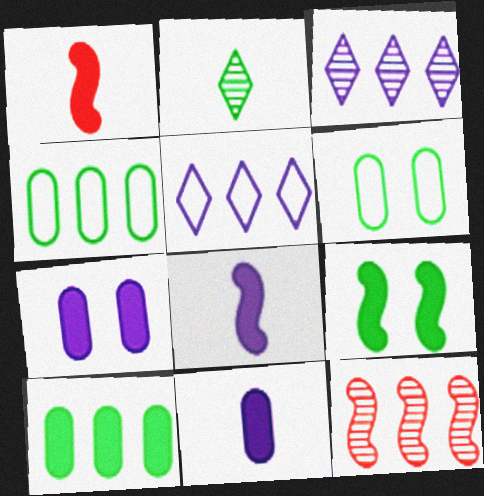[[1, 3, 6], 
[2, 4, 9], 
[5, 10, 12]]